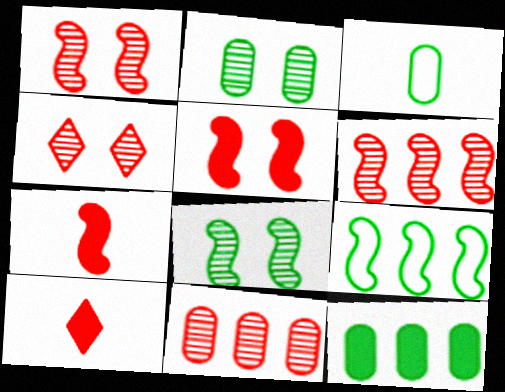[[2, 3, 12]]